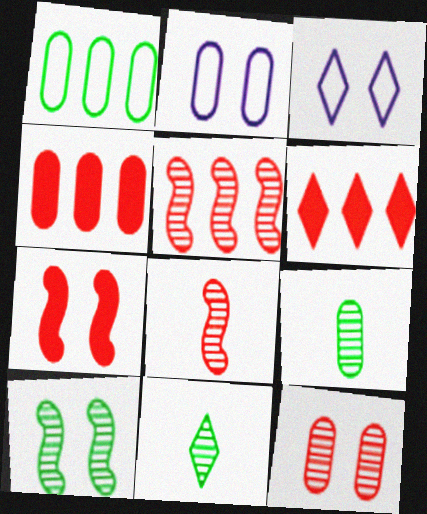[[2, 4, 9], 
[3, 6, 11]]